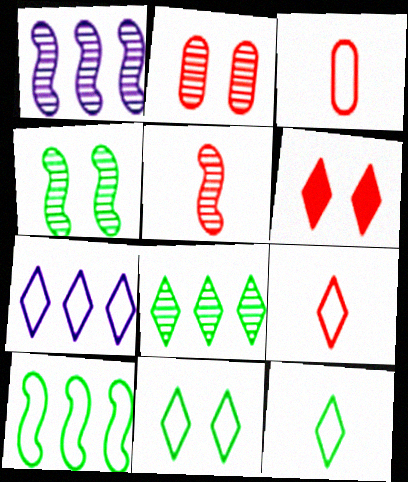[[1, 4, 5], 
[7, 9, 11]]